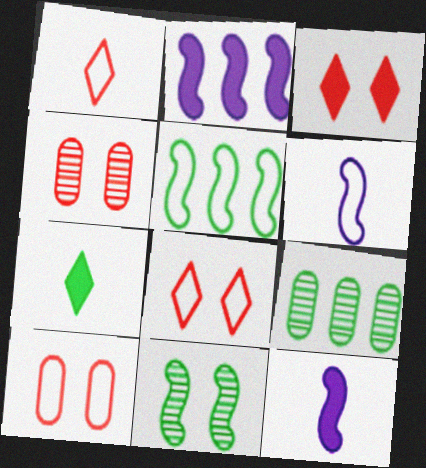[[3, 6, 9], 
[8, 9, 12]]